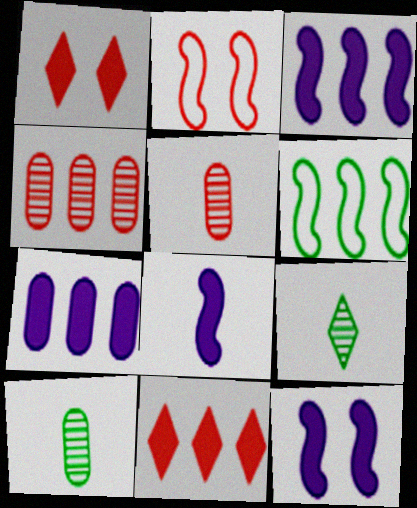[[2, 5, 11], 
[2, 7, 9], 
[3, 8, 12]]